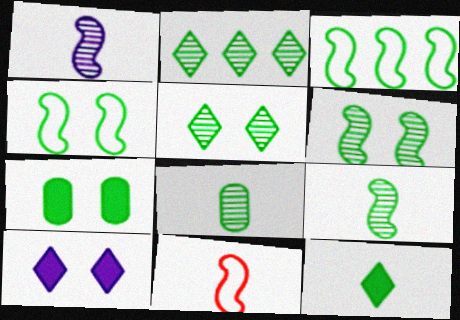[[2, 6, 8], 
[4, 5, 7]]